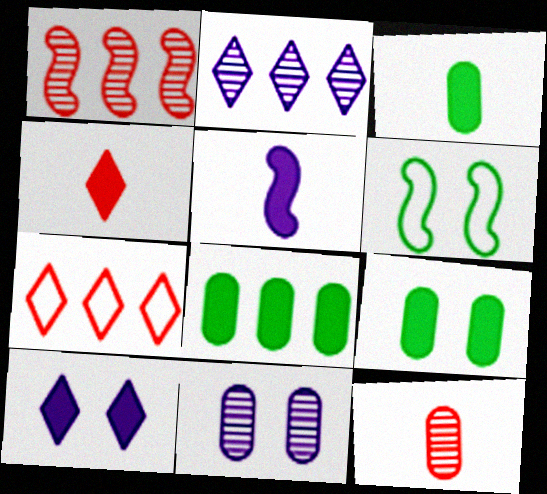[[1, 5, 6], 
[3, 4, 5], 
[3, 8, 9]]